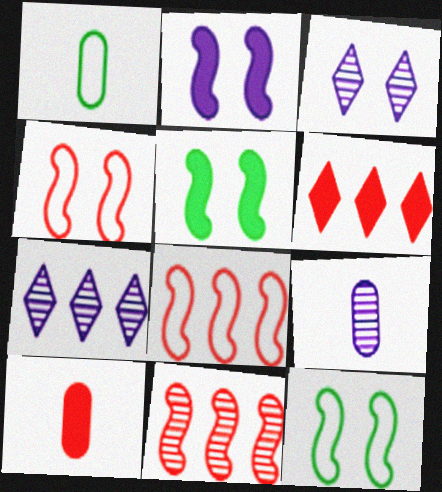[[1, 9, 10], 
[6, 9, 12], 
[7, 10, 12]]